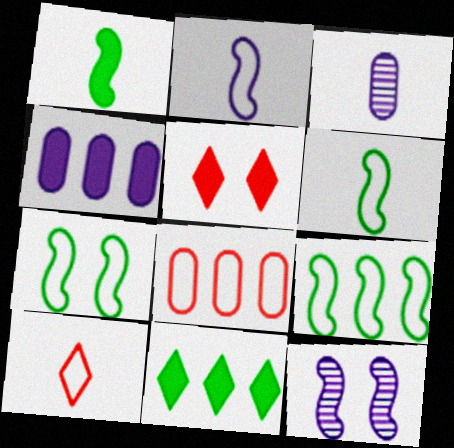[[1, 3, 10], 
[1, 4, 5], 
[3, 5, 9], 
[6, 7, 9]]